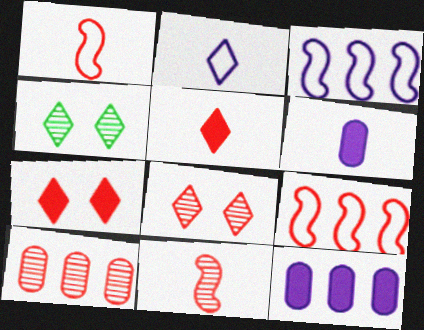[[1, 4, 12], 
[1, 7, 10], 
[4, 6, 9], 
[8, 10, 11]]